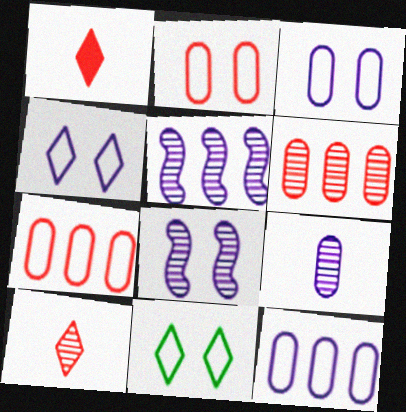[]